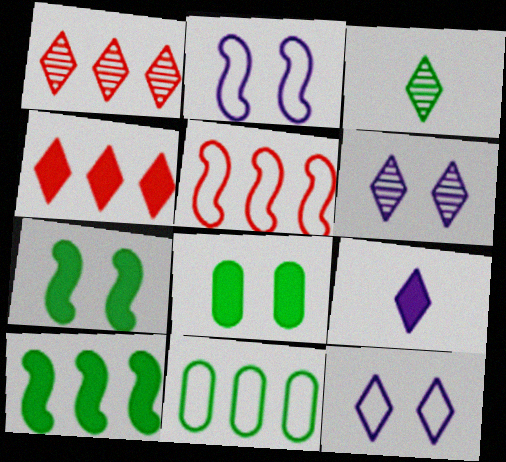[[1, 3, 6], 
[3, 4, 12], 
[3, 7, 11]]